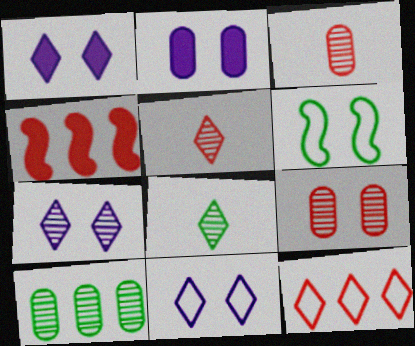[[1, 6, 9], 
[1, 7, 11], 
[1, 8, 12]]